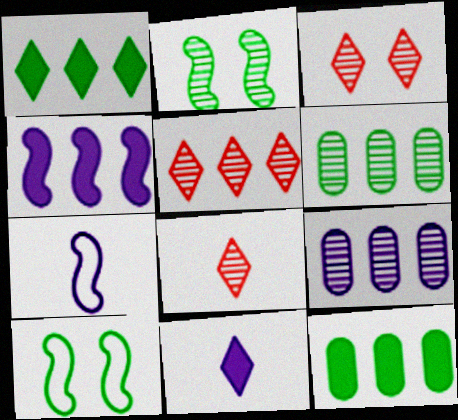[[2, 8, 9], 
[3, 5, 8], 
[3, 7, 12]]